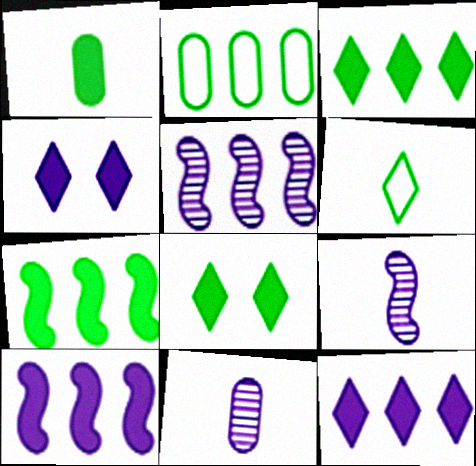[[1, 7, 8]]